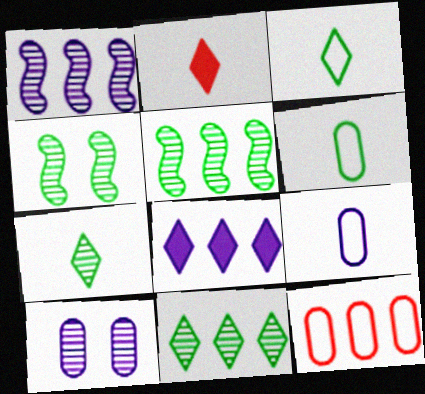[[5, 8, 12]]